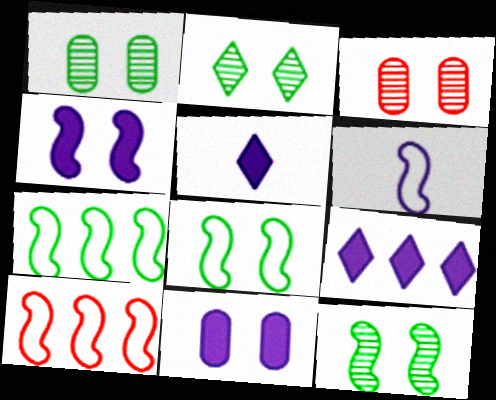[[1, 2, 12], 
[1, 5, 10], 
[3, 5, 7], 
[6, 8, 10]]